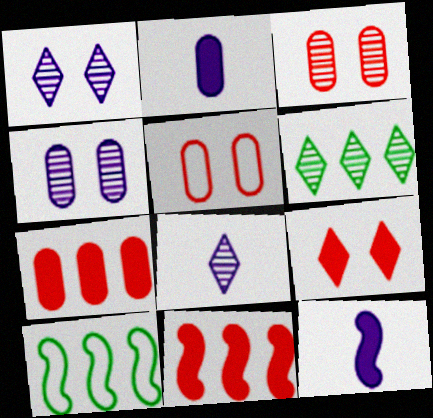[[5, 6, 12]]